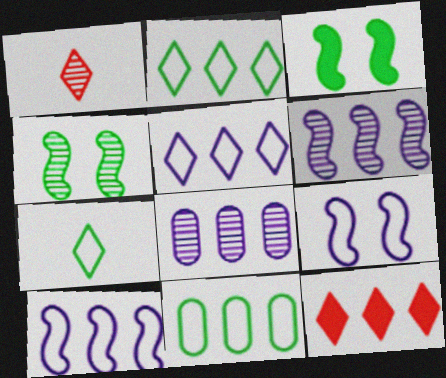[[1, 4, 8], 
[6, 11, 12]]